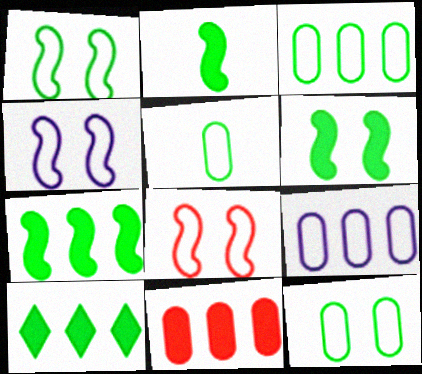[[1, 4, 8], 
[2, 6, 7], 
[3, 5, 12]]